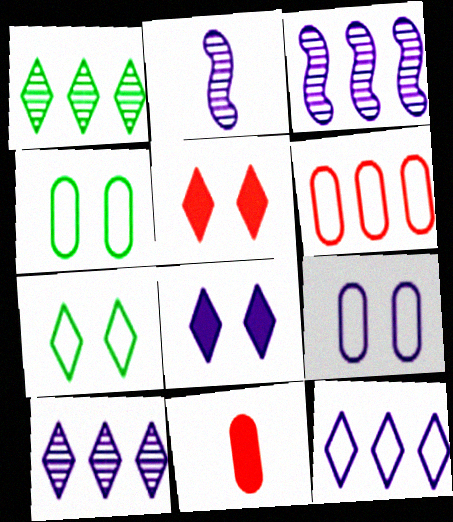[[3, 7, 11]]